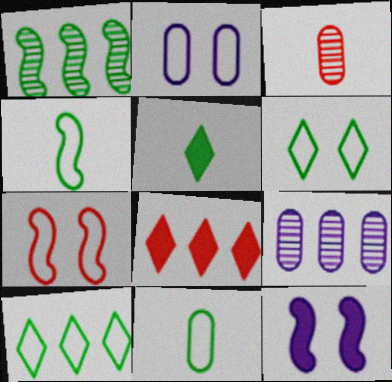[[2, 6, 7], 
[3, 7, 8], 
[3, 10, 12], 
[5, 7, 9]]